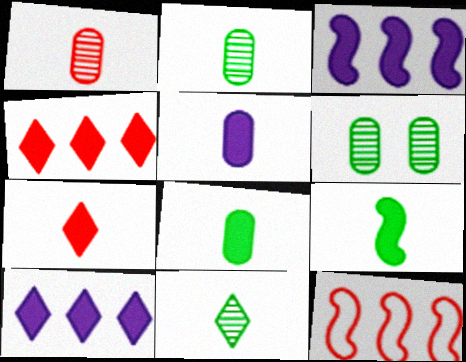[[5, 7, 9]]